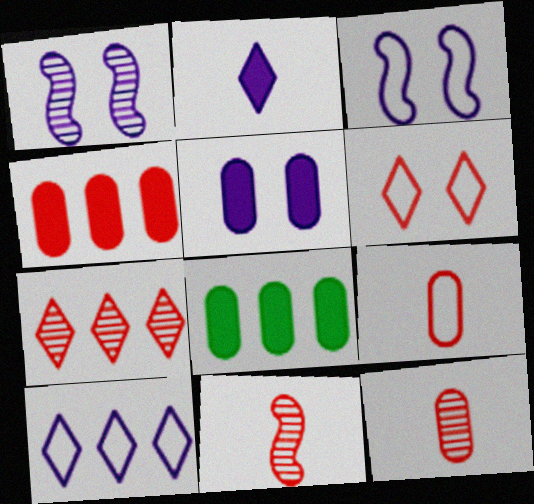[[4, 6, 11]]